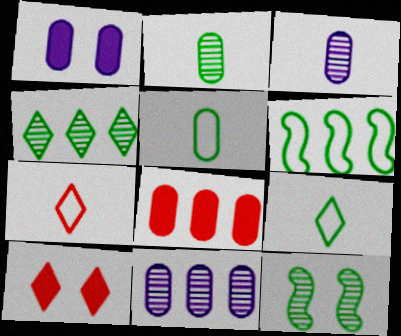[[2, 4, 12], 
[3, 6, 10]]